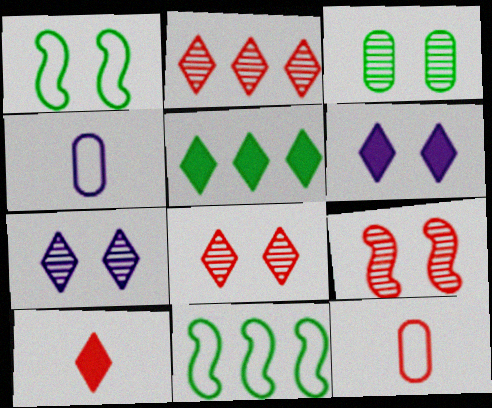[[3, 7, 9], 
[4, 5, 9], 
[5, 6, 10]]